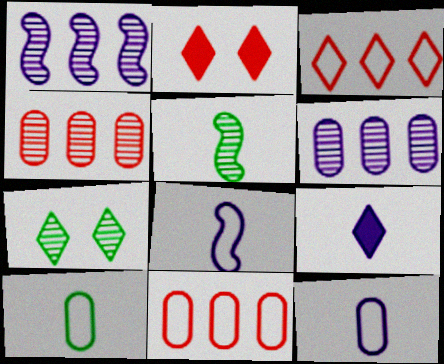[[1, 2, 10], 
[3, 7, 9]]